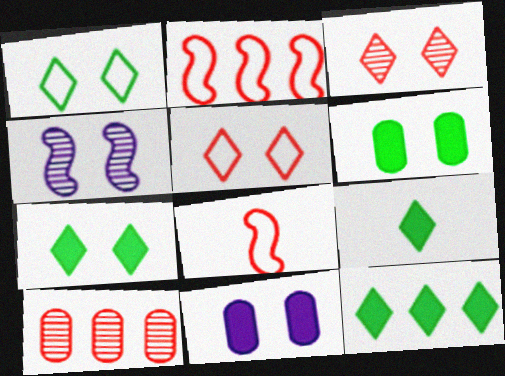[[4, 5, 6], 
[7, 9, 12]]